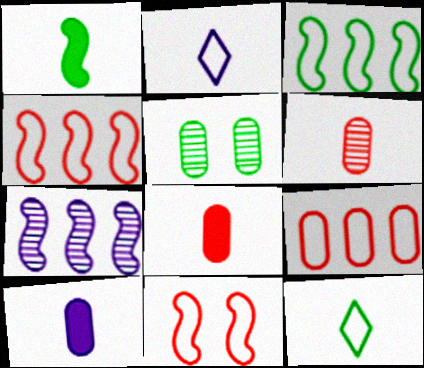[[1, 2, 6], 
[1, 7, 11], 
[5, 9, 10]]